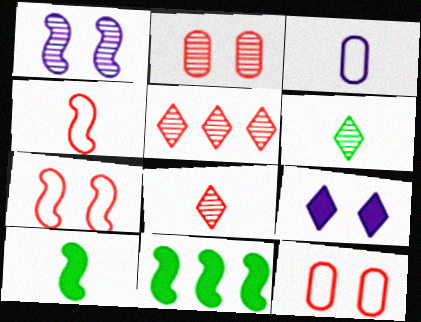[[1, 4, 11], 
[3, 8, 10]]